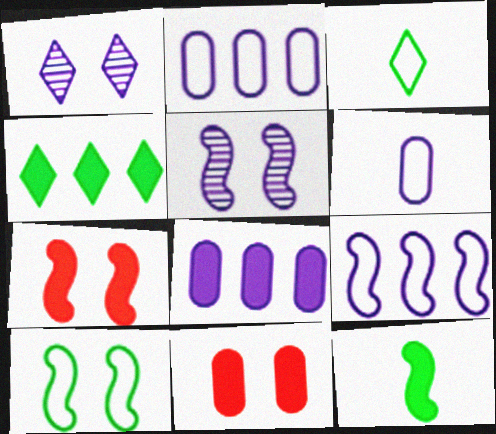[[1, 10, 11], 
[5, 7, 10]]